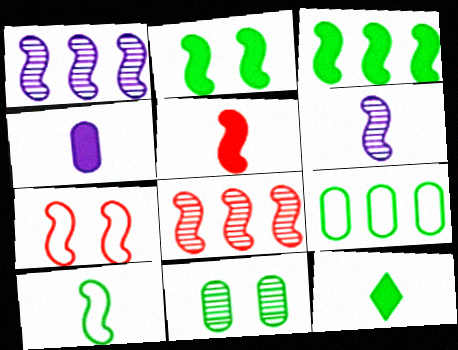[[3, 6, 7], 
[4, 5, 12], 
[5, 6, 10], 
[5, 7, 8]]